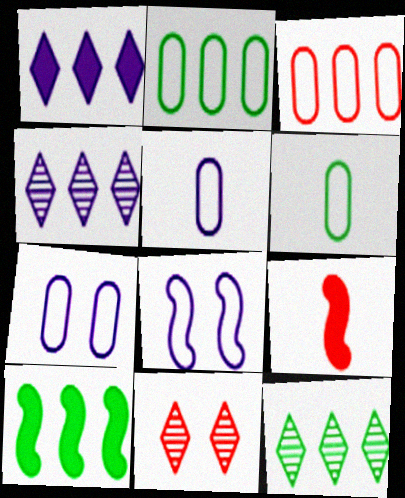[[2, 10, 12], 
[3, 4, 10], 
[3, 6, 7], 
[3, 9, 11], 
[5, 10, 11], 
[7, 9, 12]]